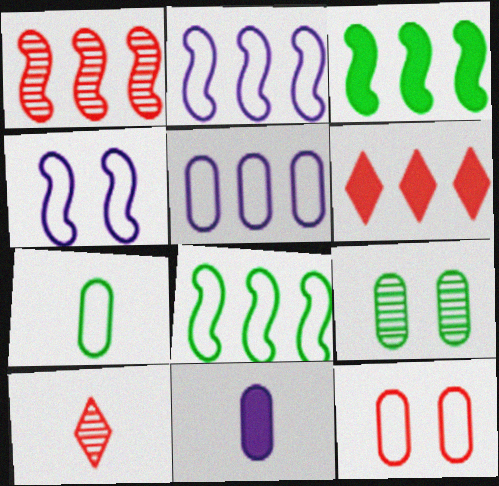[[1, 2, 3], 
[5, 7, 12]]